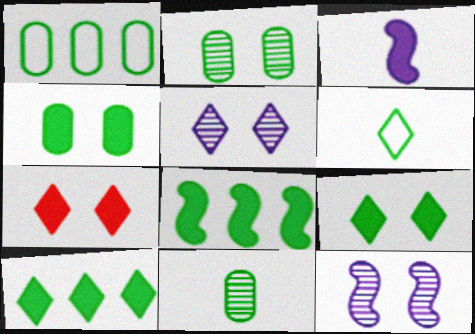[[1, 4, 11], 
[2, 6, 8]]